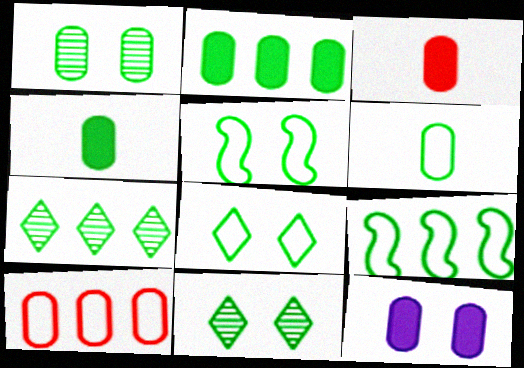[[1, 2, 6], 
[2, 3, 12], 
[2, 7, 9], 
[4, 5, 7], 
[4, 9, 11], 
[6, 8, 9]]